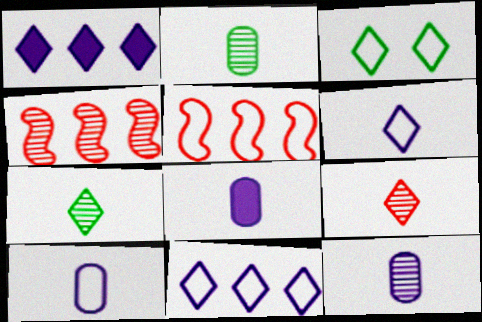[[1, 3, 9], 
[3, 4, 8], 
[3, 5, 10], 
[8, 10, 12]]